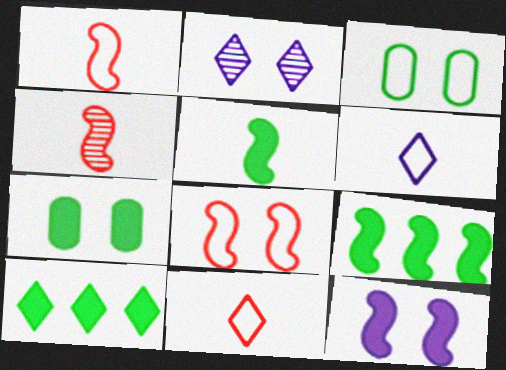[[2, 7, 8], 
[2, 10, 11], 
[5, 7, 10]]